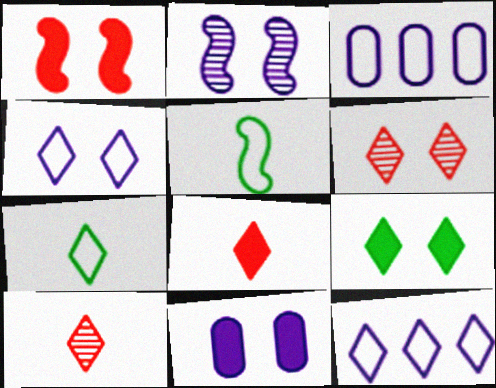[[1, 9, 11], 
[2, 4, 11], 
[4, 6, 9], 
[9, 10, 12]]